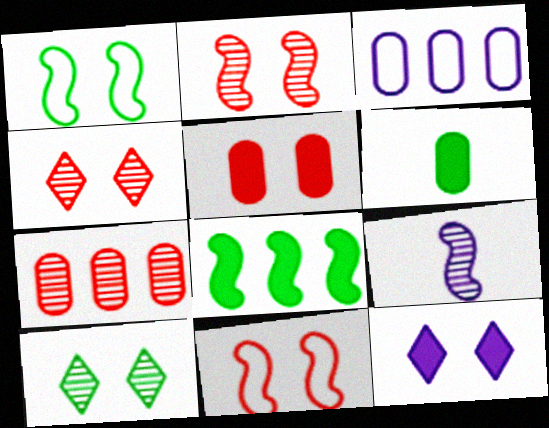[[3, 9, 12], 
[4, 5, 11], 
[7, 9, 10], 
[8, 9, 11]]